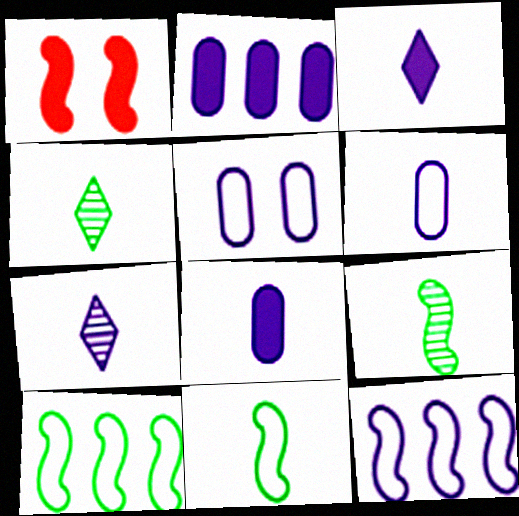[[1, 9, 12]]